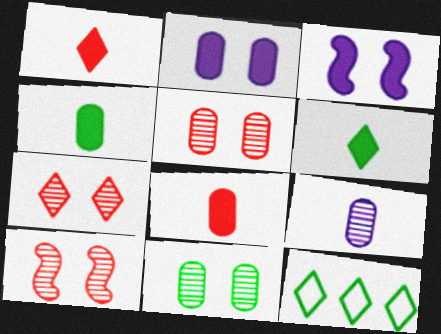[[5, 7, 10]]